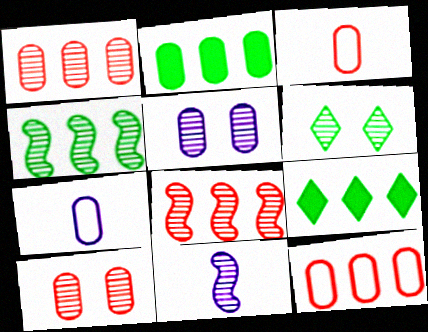[[1, 6, 11], 
[2, 3, 5], 
[2, 7, 10]]